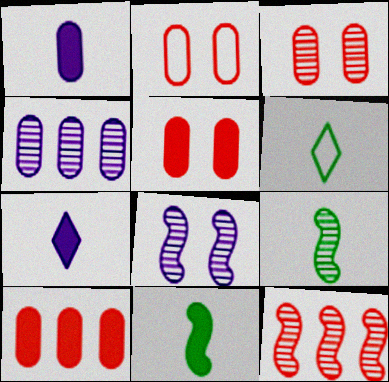[[2, 3, 5], 
[6, 8, 10], 
[8, 9, 12]]